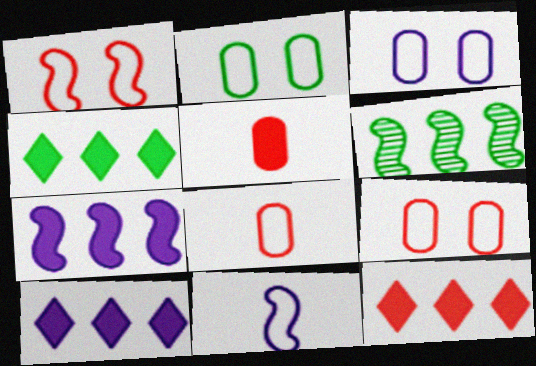[[2, 3, 9], 
[4, 10, 12]]